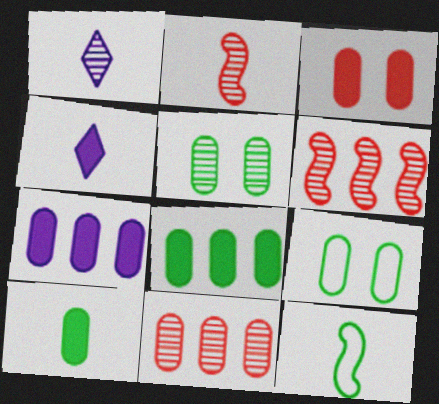[[1, 5, 6], 
[3, 7, 10], 
[4, 6, 9]]